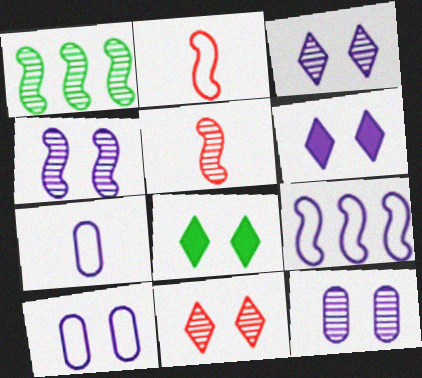[[1, 4, 5], 
[3, 4, 12], 
[4, 6, 10]]